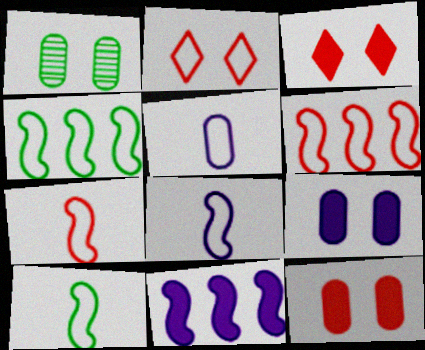[[2, 4, 5], 
[7, 8, 10]]